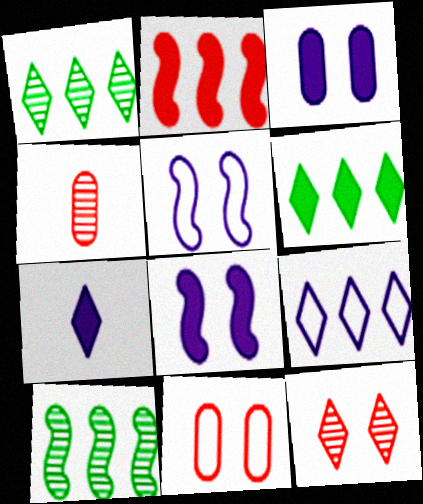[[4, 5, 6], 
[7, 10, 11]]